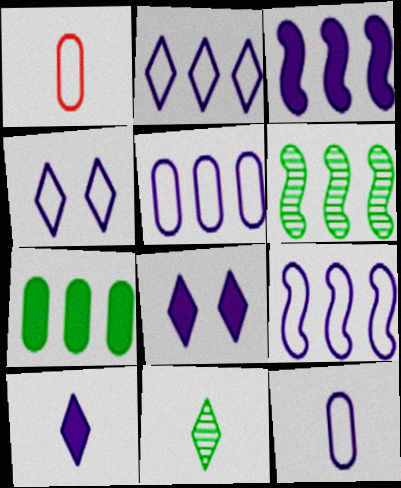[[1, 6, 8], 
[2, 5, 9], 
[4, 9, 12]]